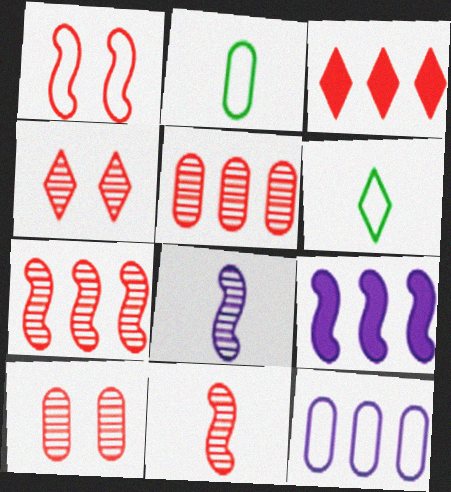[[1, 6, 12], 
[2, 4, 9], 
[4, 5, 11], 
[6, 9, 10]]